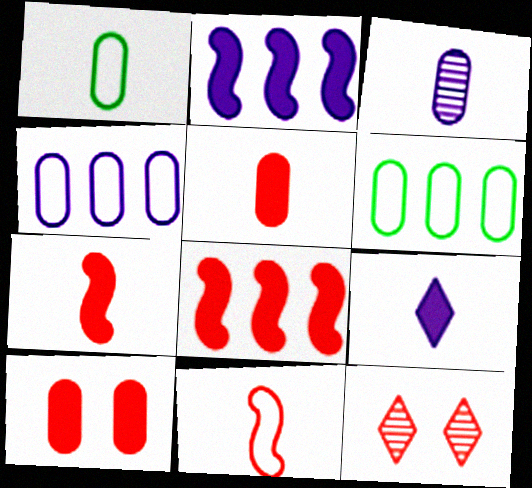[[1, 2, 12], 
[1, 3, 5], 
[3, 6, 10]]